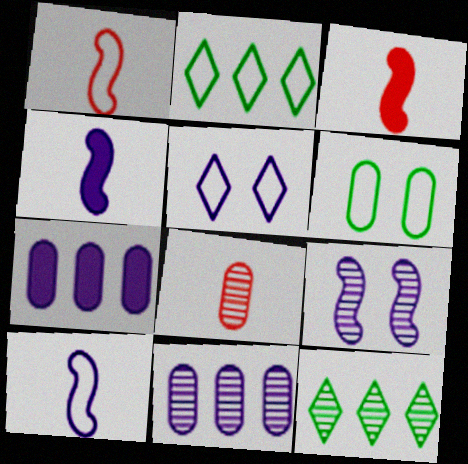[[4, 5, 11], 
[6, 7, 8], 
[8, 9, 12]]